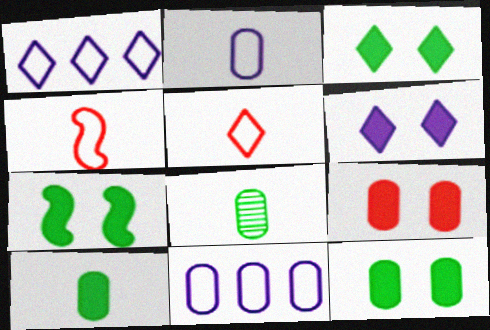[[3, 7, 12], 
[6, 7, 9], 
[8, 9, 11]]